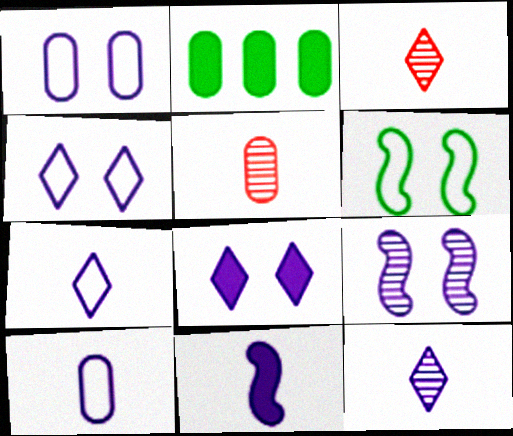[[1, 2, 5], 
[1, 8, 9], 
[10, 11, 12]]